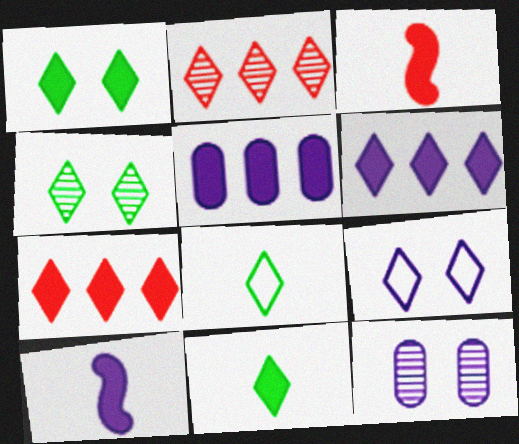[[1, 3, 5], 
[2, 9, 11]]